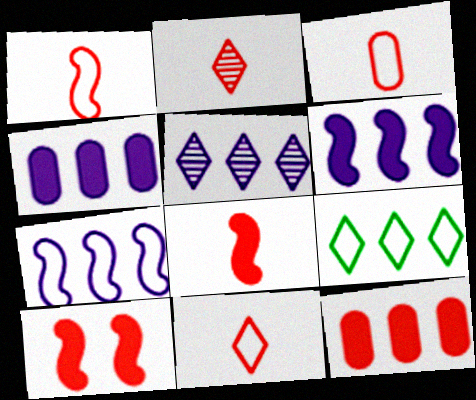[[1, 3, 11], 
[2, 3, 8], 
[4, 5, 7]]